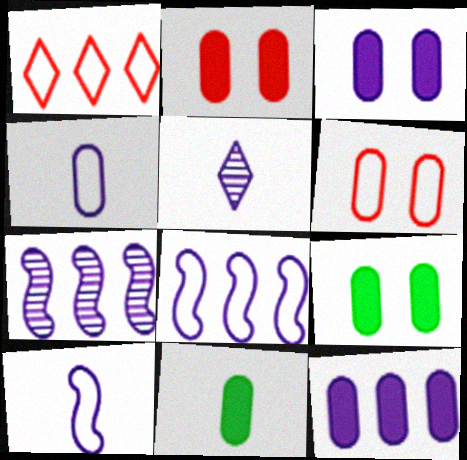[[2, 3, 9], 
[2, 11, 12], 
[3, 5, 8]]